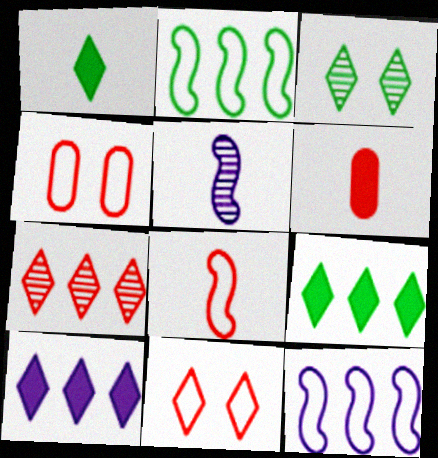[[3, 6, 12], 
[4, 5, 9]]